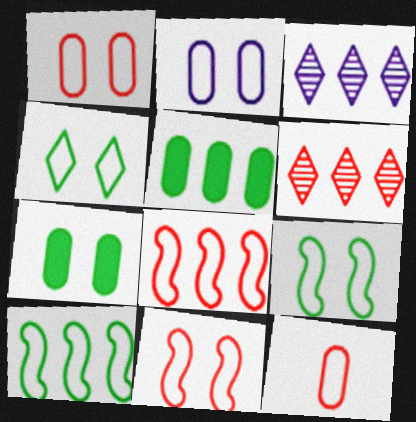[[2, 4, 11], 
[3, 5, 8]]